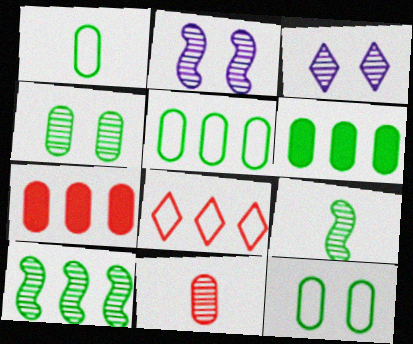[[1, 4, 6], 
[1, 5, 12], 
[3, 10, 11]]